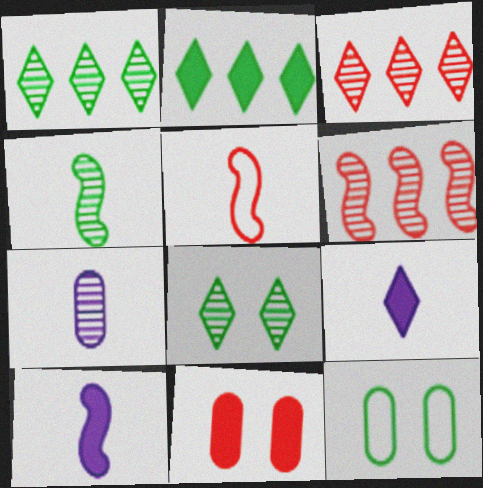[[2, 4, 12], 
[2, 10, 11], 
[3, 5, 11], 
[3, 10, 12], 
[4, 5, 10], 
[6, 7, 8], 
[6, 9, 12]]